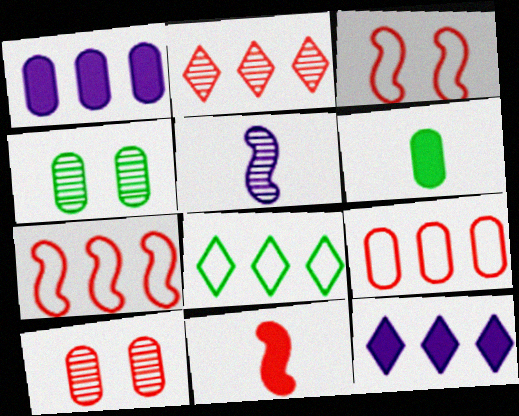[[2, 4, 5], 
[2, 8, 12]]